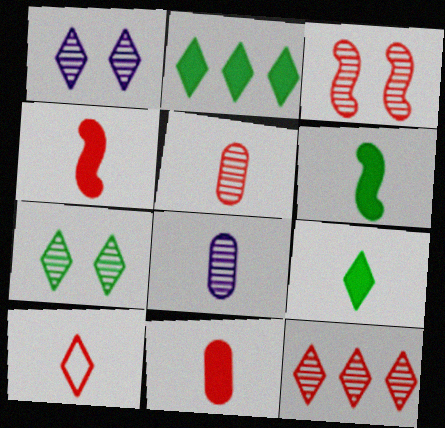[[1, 2, 10], 
[3, 5, 12], 
[4, 5, 10], 
[6, 8, 10]]